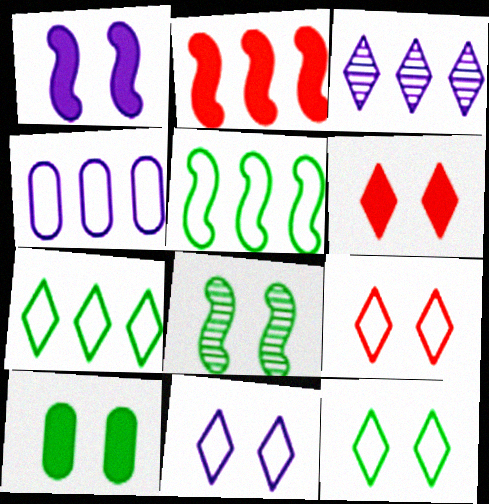[[1, 6, 10], 
[8, 10, 12], 
[9, 11, 12]]